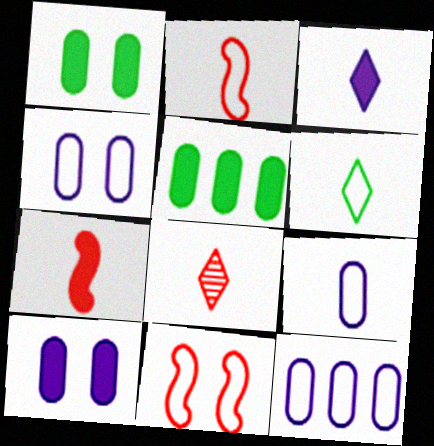[[2, 6, 9], 
[3, 6, 8], 
[4, 9, 12], 
[6, 11, 12]]